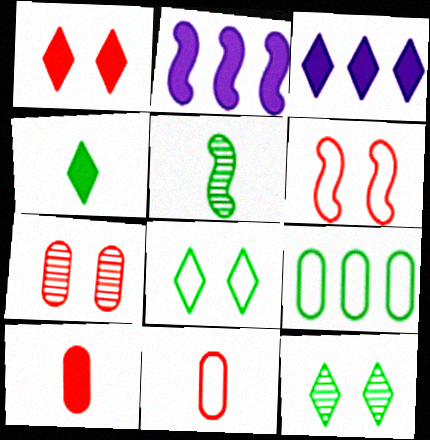[[1, 3, 4], 
[1, 6, 7], 
[2, 5, 6], 
[2, 11, 12]]